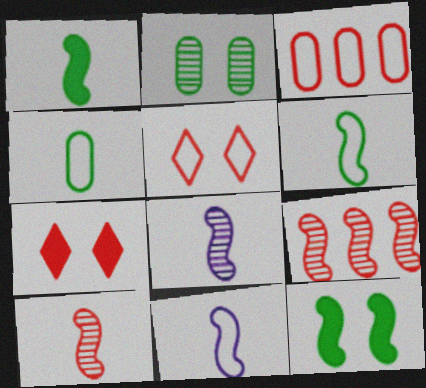[[1, 10, 11], 
[3, 7, 10], 
[9, 11, 12]]